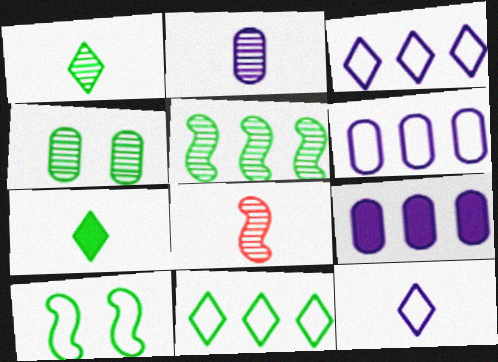[[1, 2, 8], 
[1, 4, 5]]